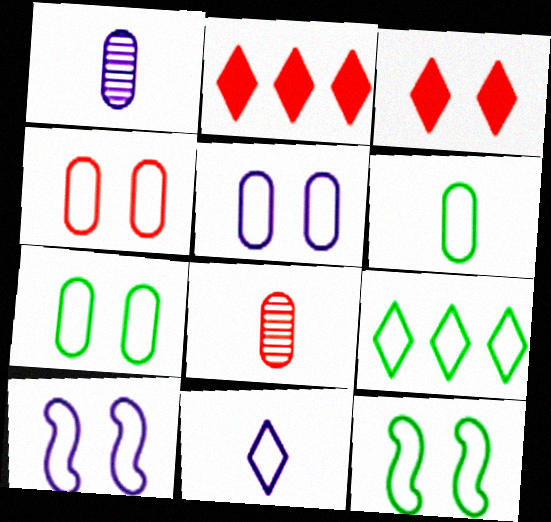[[1, 2, 12], 
[4, 5, 7], 
[6, 9, 12]]